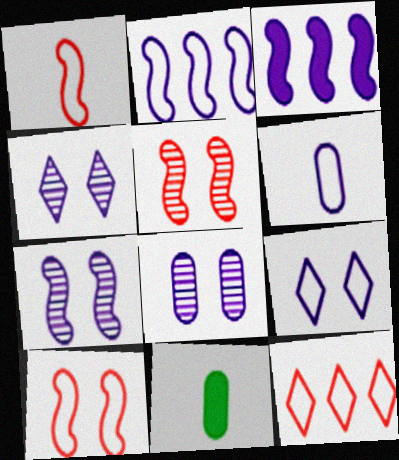[[2, 6, 9], 
[3, 4, 6], 
[4, 7, 8], 
[7, 11, 12]]